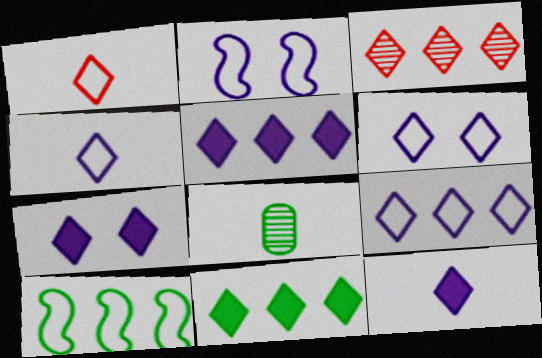[[3, 9, 11], 
[4, 6, 9], 
[5, 7, 12]]